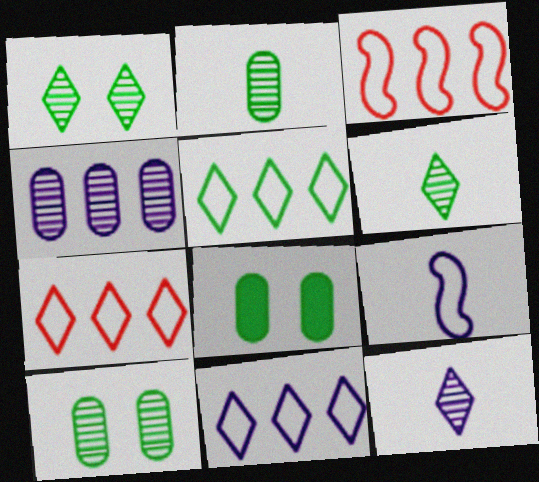[[3, 8, 12], 
[5, 7, 11]]